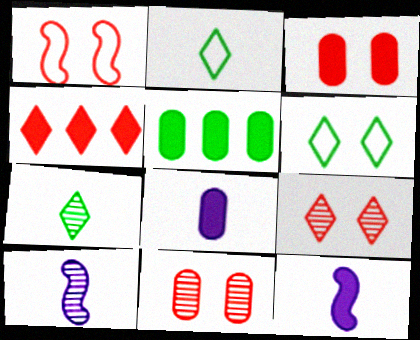[[1, 3, 9], 
[3, 5, 8]]